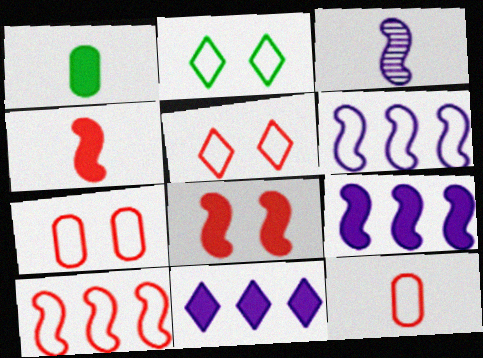[[1, 8, 11], 
[2, 6, 12], 
[5, 10, 12]]